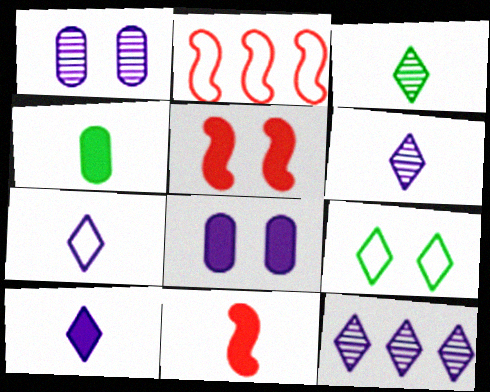[[1, 5, 9], 
[2, 3, 8], 
[4, 10, 11], 
[6, 7, 10]]